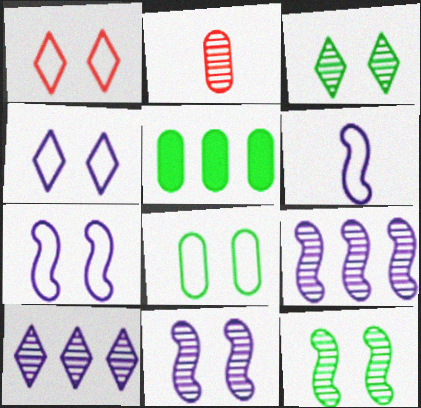[[1, 7, 8], 
[2, 3, 9], 
[2, 10, 12]]